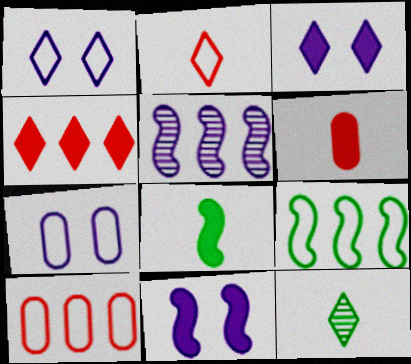[[1, 4, 12], 
[2, 7, 9], 
[10, 11, 12]]